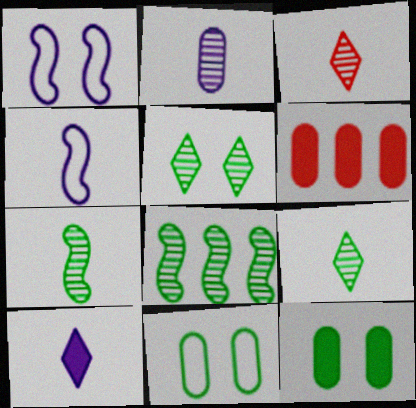[[1, 6, 9], 
[2, 3, 7], 
[2, 4, 10], 
[2, 6, 11], 
[4, 5, 6]]